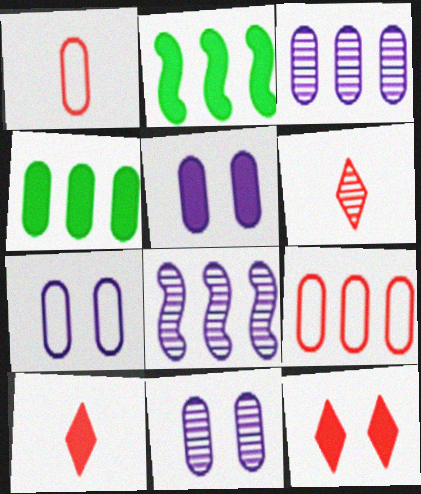[[1, 4, 11], 
[2, 5, 10], 
[2, 6, 7], 
[3, 4, 9], 
[5, 7, 11]]